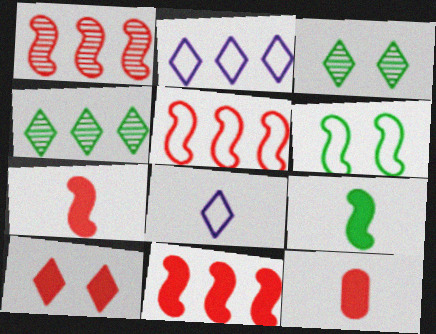[[1, 5, 11], 
[4, 8, 10], 
[10, 11, 12]]